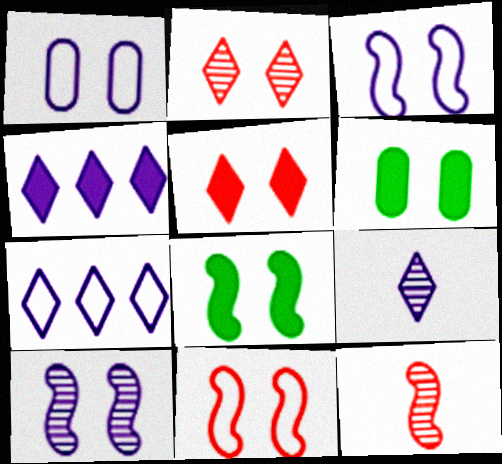[[1, 2, 8], 
[2, 3, 6], 
[6, 7, 12], 
[8, 10, 11]]